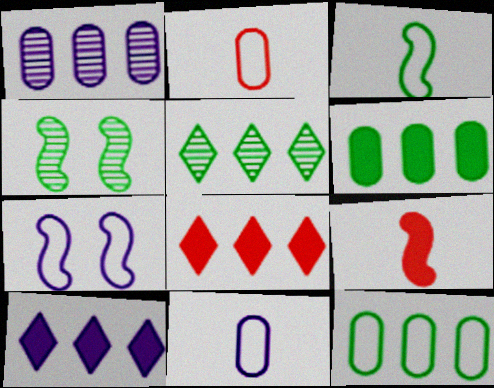[[2, 4, 10], 
[4, 8, 11]]